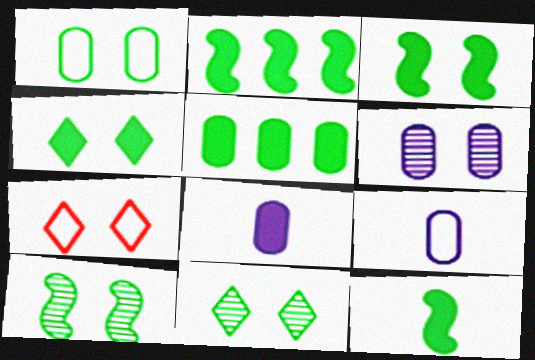[[1, 3, 11], 
[1, 4, 10], 
[2, 3, 12], 
[3, 6, 7], 
[4, 5, 12]]